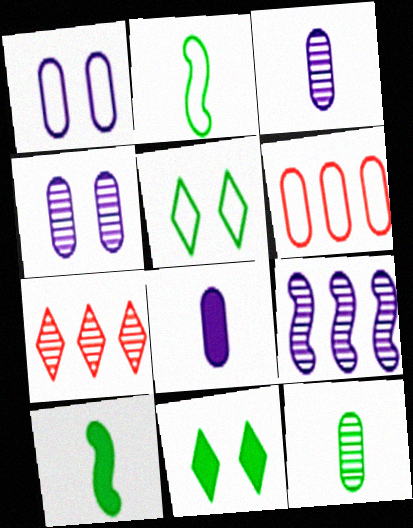[[1, 7, 10]]